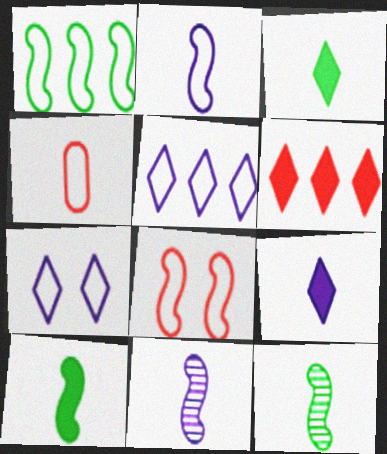[[1, 2, 8], 
[1, 4, 7], 
[3, 4, 11], 
[4, 9, 12]]